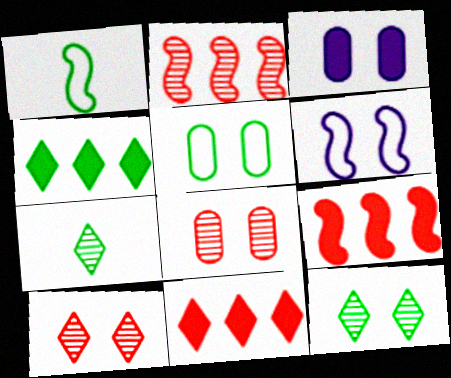[[3, 5, 8]]